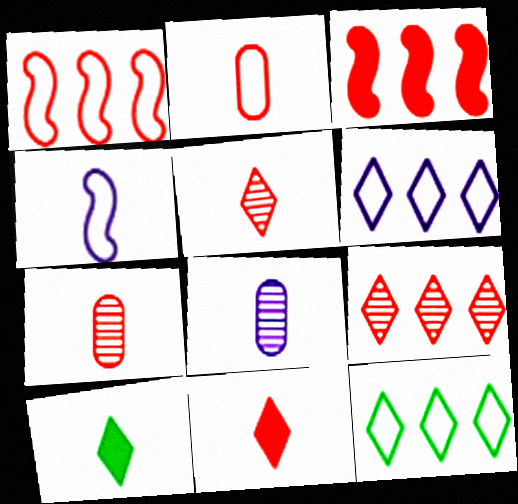[[4, 7, 10]]